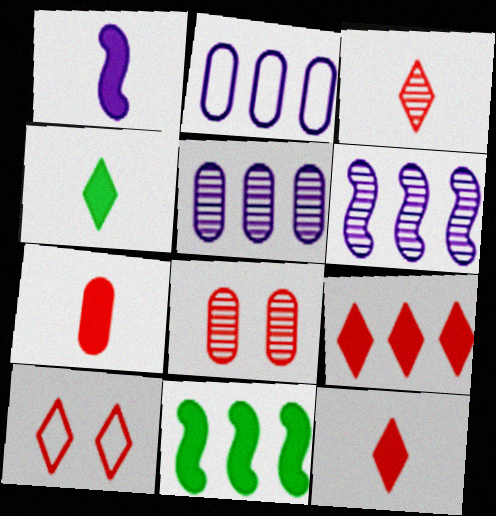[[1, 4, 7], 
[3, 9, 10]]